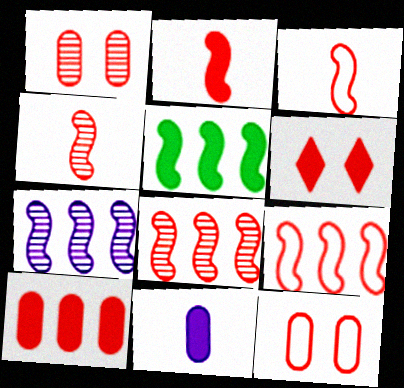[[2, 3, 4], 
[2, 6, 10], 
[5, 6, 11], 
[5, 7, 9]]